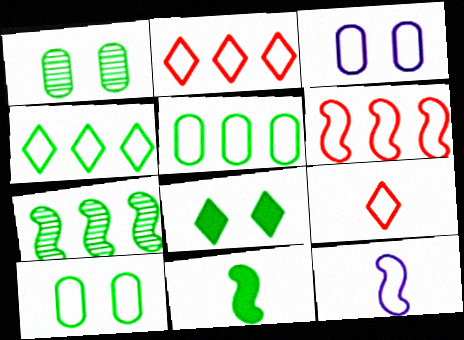[[1, 4, 11], 
[2, 10, 12]]